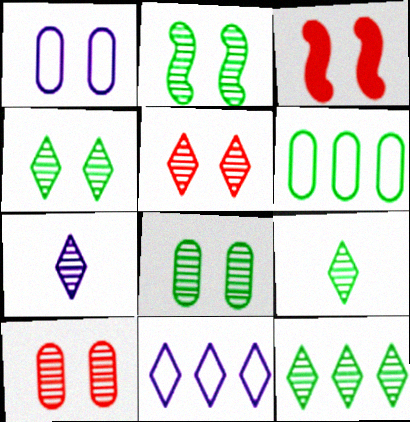[[1, 3, 4], 
[2, 4, 8], 
[3, 6, 7], 
[4, 9, 12], 
[5, 7, 12]]